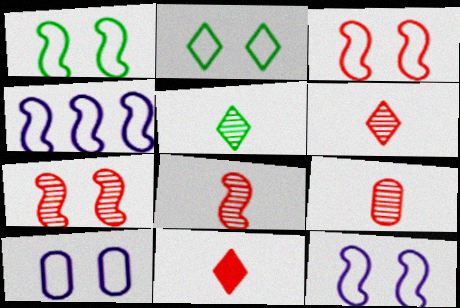[[1, 3, 12], 
[2, 3, 10], 
[6, 8, 9]]